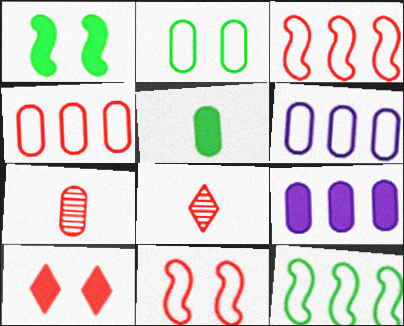[[1, 6, 8], 
[2, 7, 9], 
[3, 7, 10]]